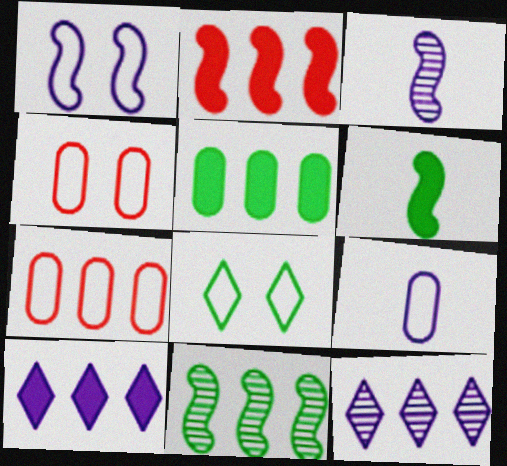[[1, 4, 8], 
[2, 5, 10], 
[4, 6, 12], 
[7, 10, 11]]